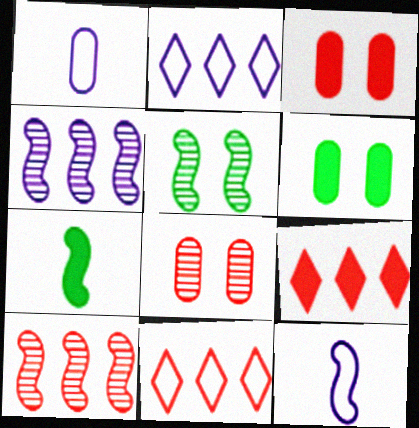[[1, 5, 9], 
[2, 7, 8]]